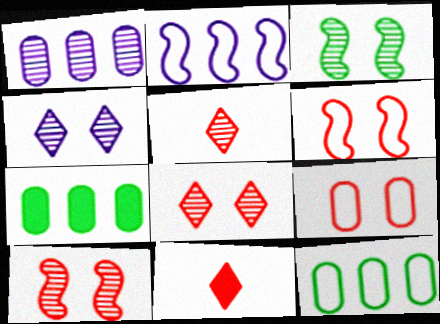[[1, 3, 5]]